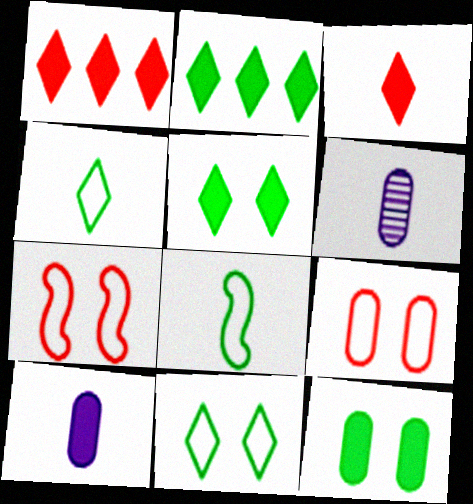[[2, 6, 7], 
[3, 6, 8]]